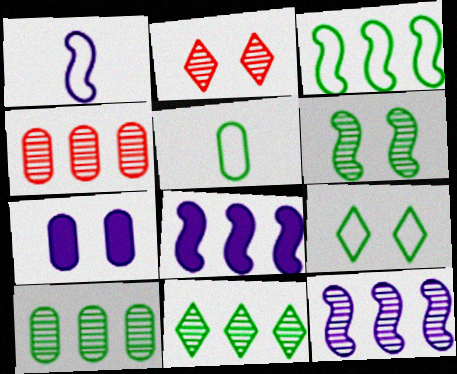[[2, 5, 8], 
[3, 5, 9], 
[4, 5, 7], 
[4, 11, 12]]